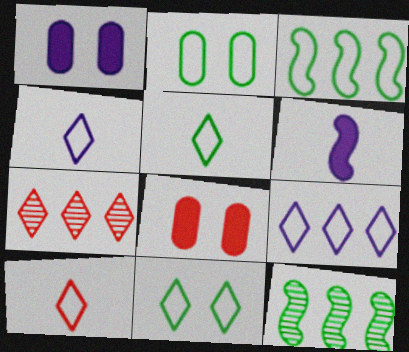[[1, 10, 12], 
[2, 3, 5], 
[2, 6, 7], 
[4, 5, 10], 
[4, 8, 12], 
[9, 10, 11]]